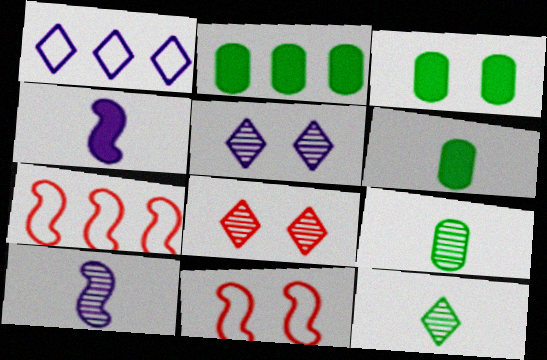[[2, 3, 6], 
[3, 5, 11], 
[5, 6, 7]]